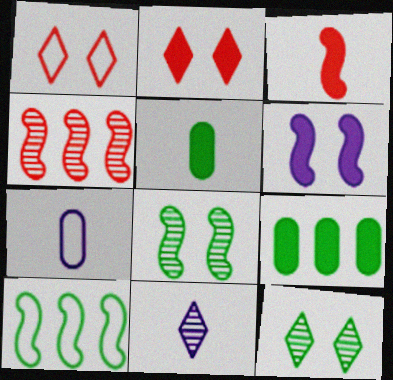[[1, 7, 10], 
[5, 10, 12]]